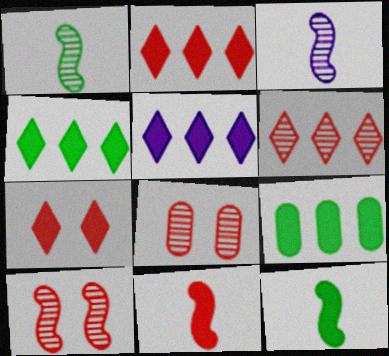[[2, 4, 5]]